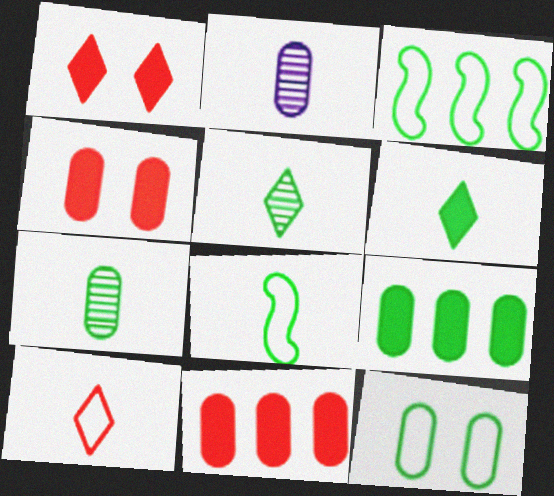[[1, 2, 3], 
[2, 11, 12], 
[6, 7, 8], 
[7, 9, 12]]